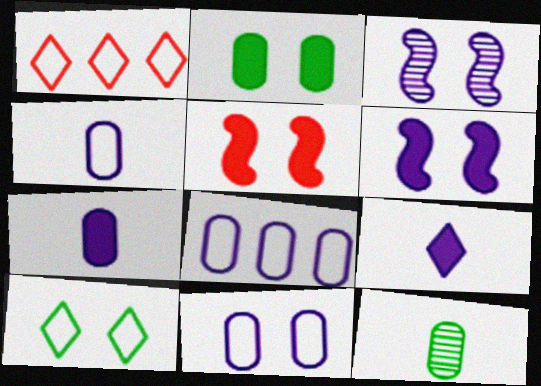[[1, 6, 12], 
[3, 8, 9], 
[4, 8, 11]]